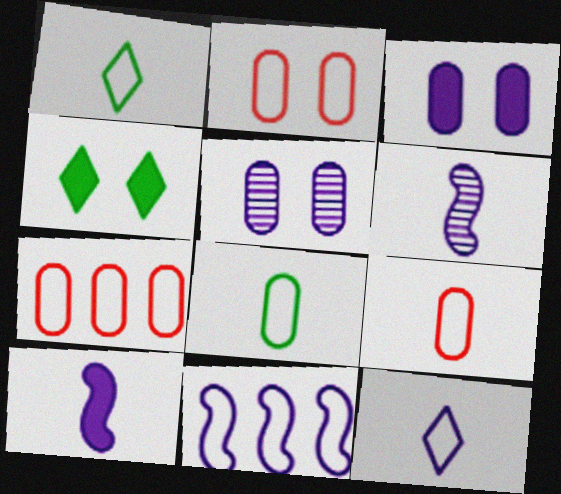[[1, 2, 11], 
[2, 7, 9], 
[4, 6, 7]]